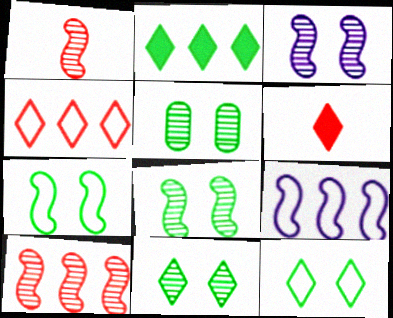[[5, 6, 9], 
[5, 8, 11]]